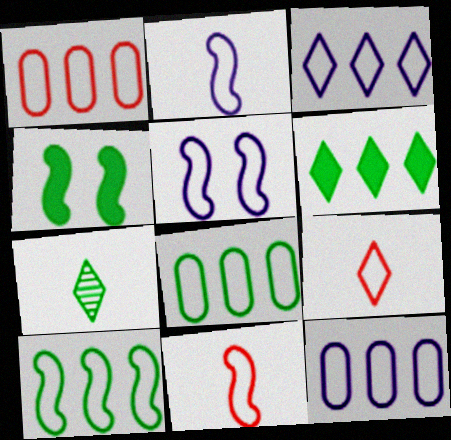[[1, 3, 10], 
[1, 8, 12], 
[4, 7, 8], 
[5, 8, 9], 
[5, 10, 11]]